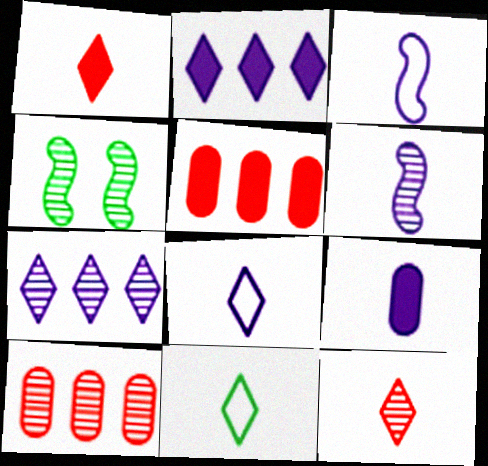[[4, 5, 8], 
[6, 8, 9]]